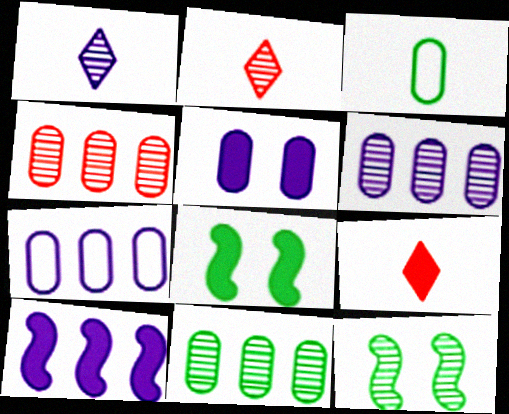[[1, 4, 12], 
[2, 6, 12], 
[2, 7, 8], 
[3, 4, 5], 
[4, 6, 11], 
[7, 9, 12]]